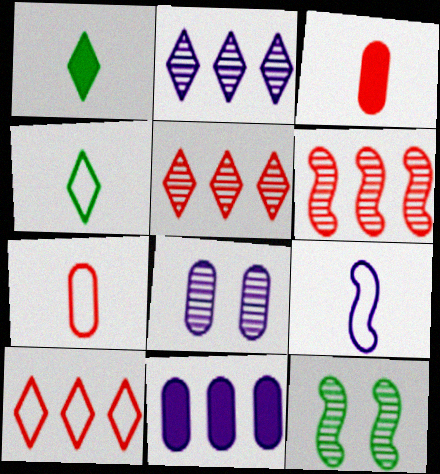[[4, 7, 9]]